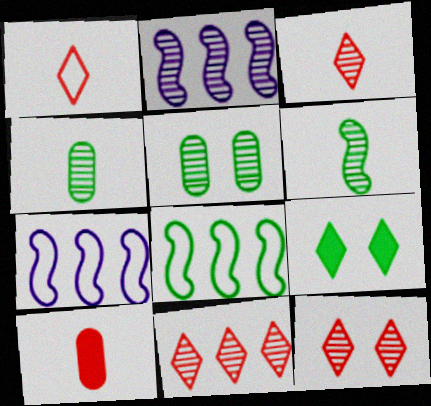[[2, 3, 5], 
[2, 4, 12], 
[3, 11, 12], 
[4, 8, 9]]